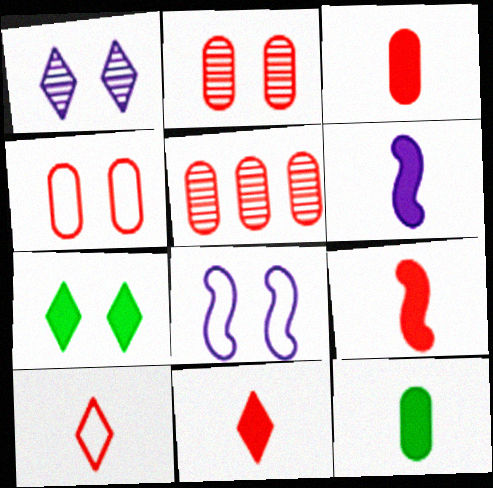[[2, 7, 8], 
[3, 4, 5], 
[3, 9, 11], 
[6, 11, 12]]